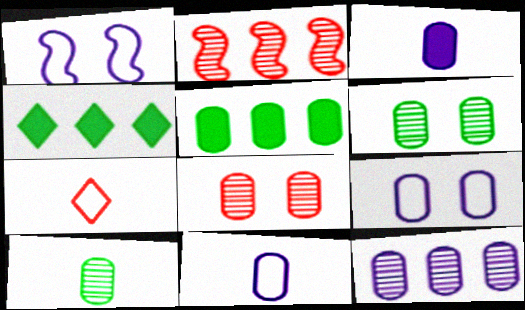[[3, 9, 12], 
[5, 8, 11], 
[8, 10, 12]]